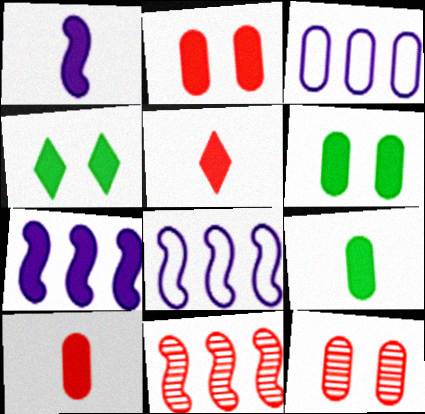[[1, 5, 9], 
[3, 9, 12], 
[4, 7, 10], 
[5, 6, 7]]